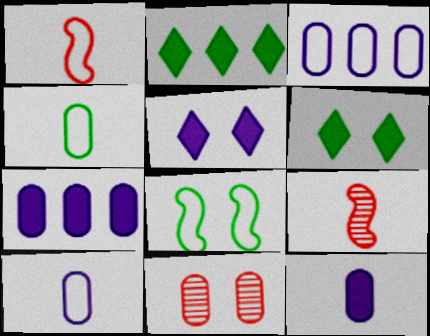[[3, 6, 9], 
[4, 7, 11], 
[5, 8, 11]]